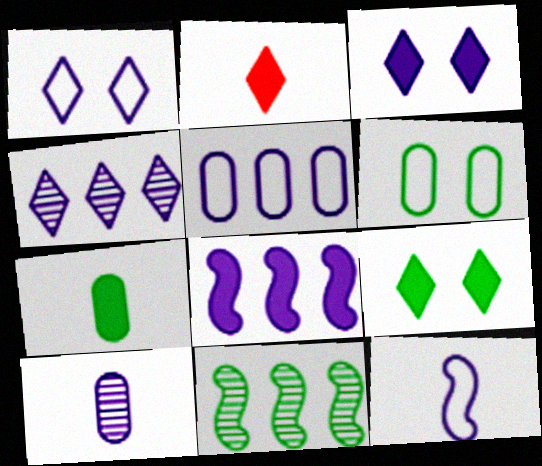[[1, 5, 12], 
[1, 8, 10], 
[4, 5, 8]]